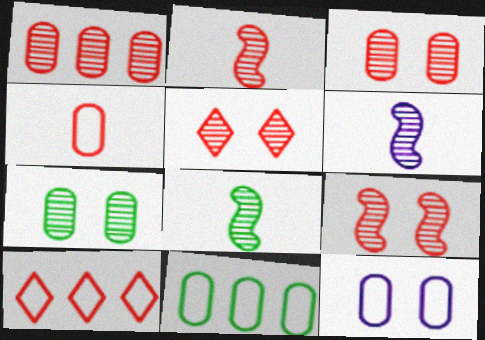[[1, 2, 5], 
[2, 6, 8], 
[3, 5, 9], 
[4, 11, 12]]